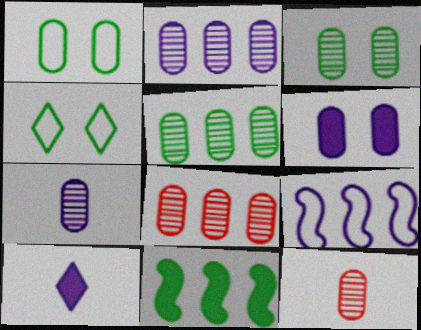[[2, 3, 12], 
[2, 5, 8], 
[3, 7, 8]]